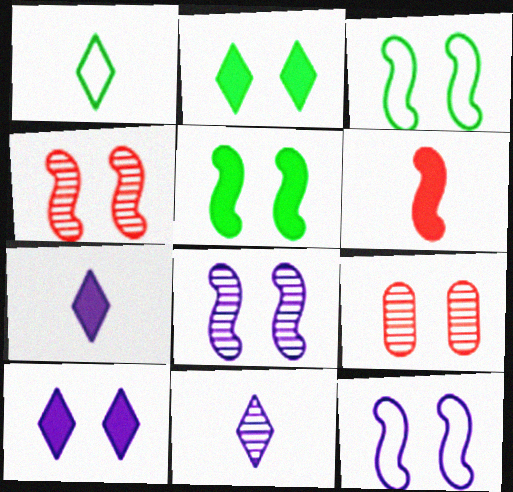[[2, 9, 12], 
[3, 9, 10], 
[4, 5, 12]]